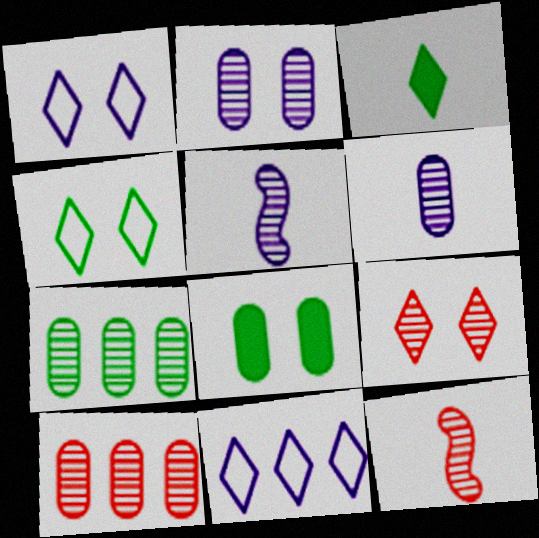[[3, 9, 11], 
[5, 7, 9], 
[8, 11, 12], 
[9, 10, 12]]